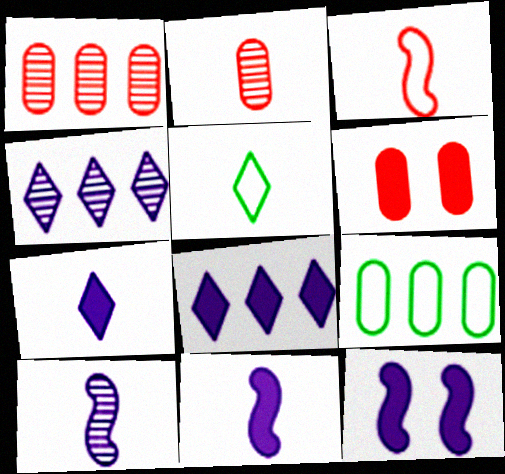[[1, 5, 12], 
[2, 5, 11]]